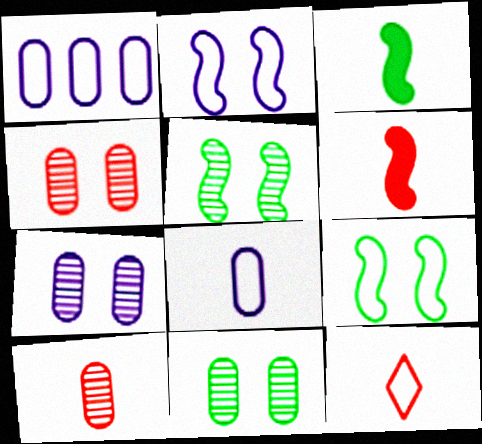[[1, 9, 12], 
[4, 7, 11], 
[6, 10, 12]]